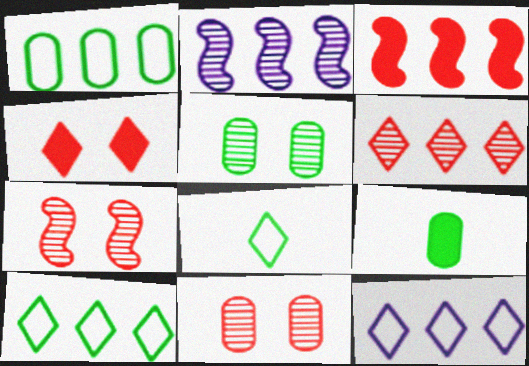[[1, 5, 9], 
[7, 9, 12]]